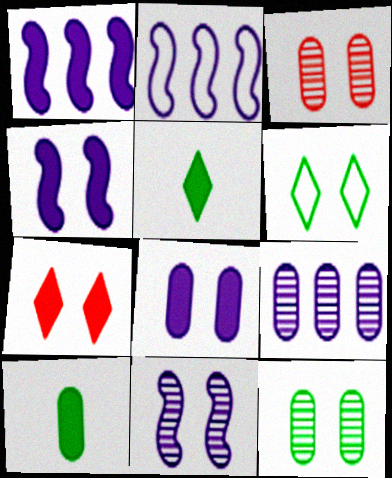[[1, 7, 10], 
[2, 3, 5], 
[3, 4, 6]]